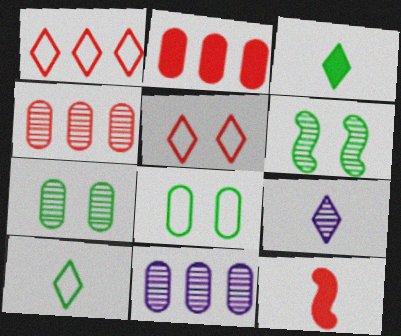[[4, 5, 12], 
[4, 6, 9]]